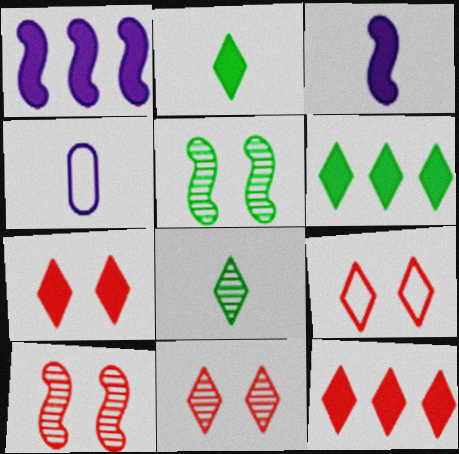[[4, 5, 12], 
[4, 6, 10], 
[7, 9, 11]]